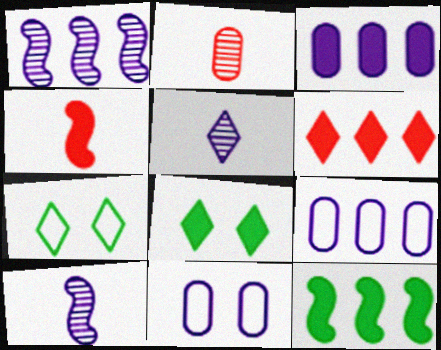[[3, 4, 8], 
[3, 6, 12], 
[5, 6, 7]]